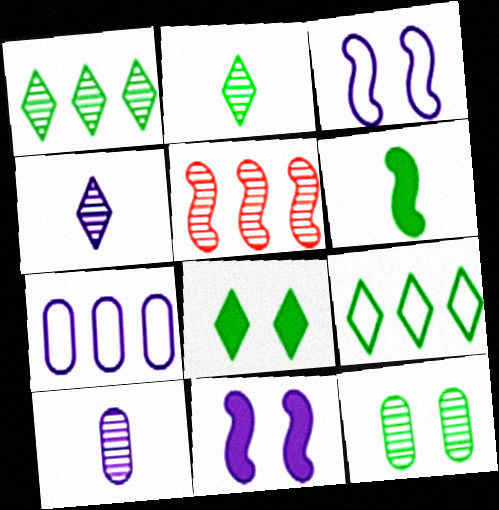[[2, 8, 9], 
[3, 5, 6], 
[4, 5, 12], 
[4, 7, 11], 
[6, 9, 12]]